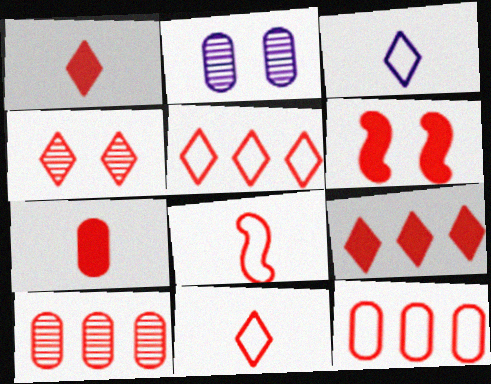[[1, 4, 5], 
[4, 9, 11], 
[6, 7, 9], 
[6, 10, 11]]